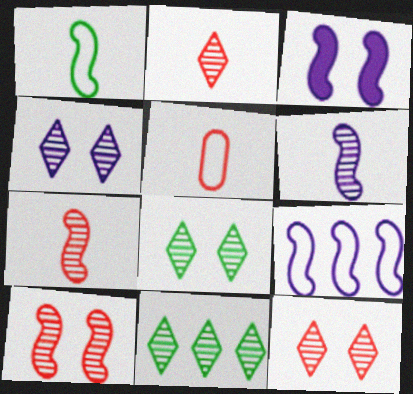[[2, 4, 11], 
[3, 5, 11], 
[3, 6, 9], 
[4, 8, 12]]